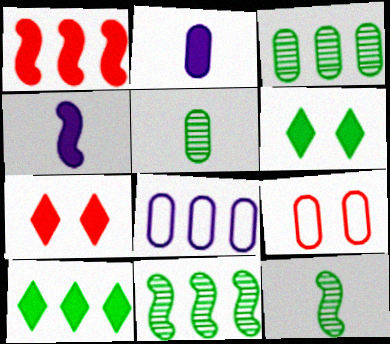[[1, 2, 6], 
[2, 3, 9], 
[7, 8, 12]]